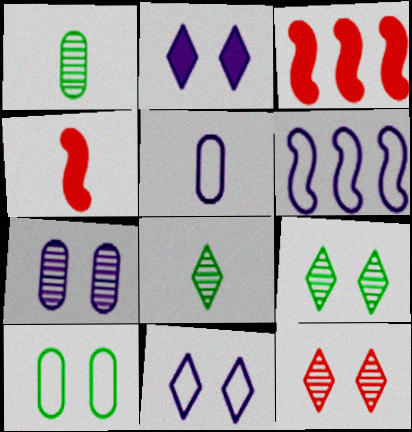[[1, 3, 11], 
[3, 5, 9], 
[4, 5, 8], 
[5, 6, 11]]